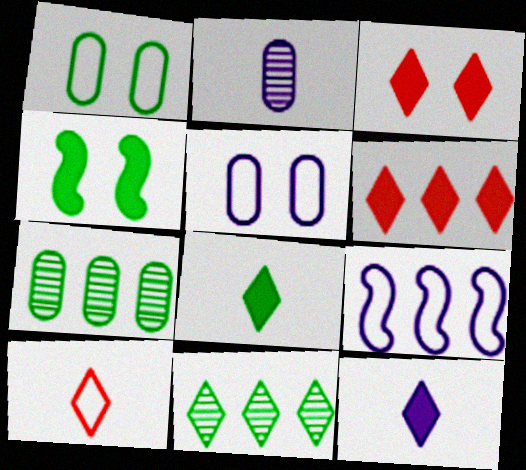[[1, 9, 10], 
[6, 7, 9]]